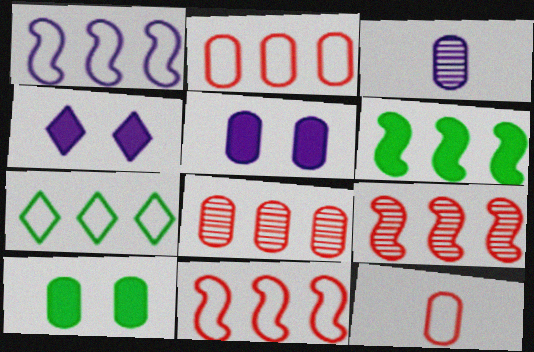[[1, 2, 7], 
[1, 3, 4], 
[1, 6, 9], 
[2, 3, 10]]